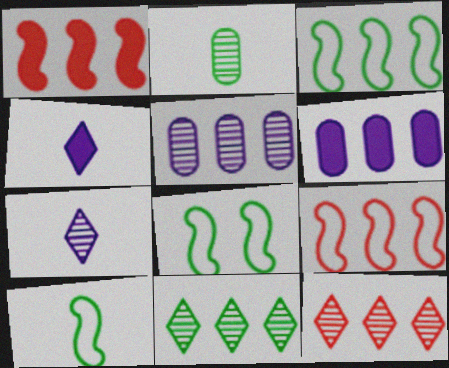[[3, 6, 12], 
[3, 8, 10], 
[6, 9, 11]]